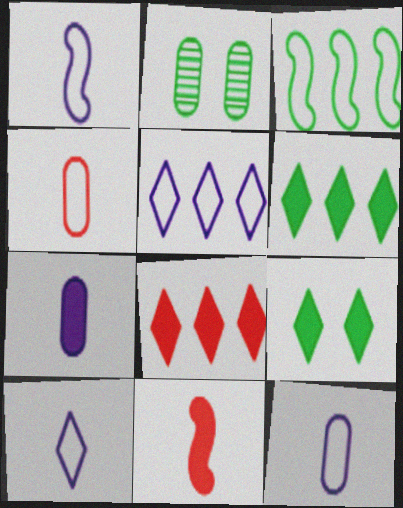[[1, 2, 8], 
[1, 10, 12], 
[2, 5, 11]]